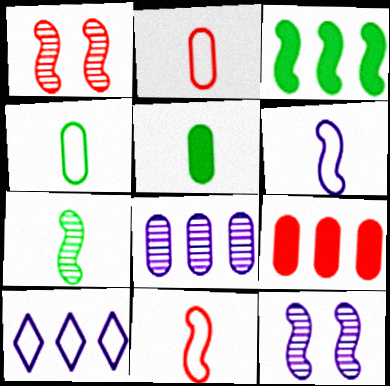[[1, 3, 6], 
[1, 5, 10], 
[3, 11, 12]]